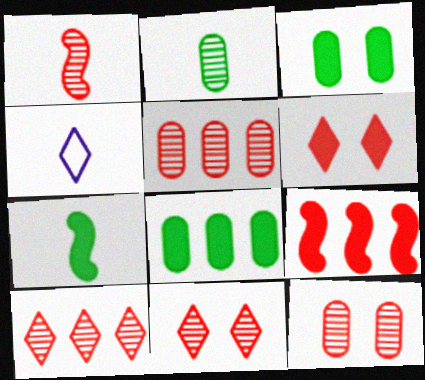[[1, 5, 11], 
[1, 10, 12]]